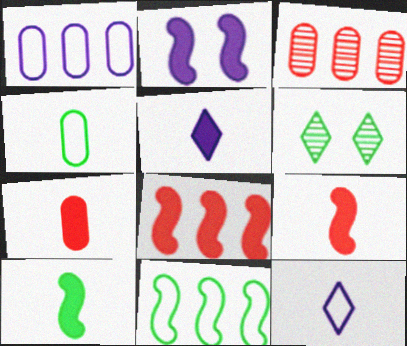[[1, 6, 9], 
[2, 8, 10], 
[5, 7, 10]]